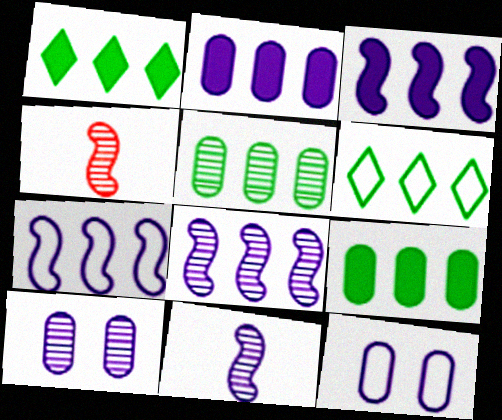[[1, 4, 12], 
[3, 7, 8]]